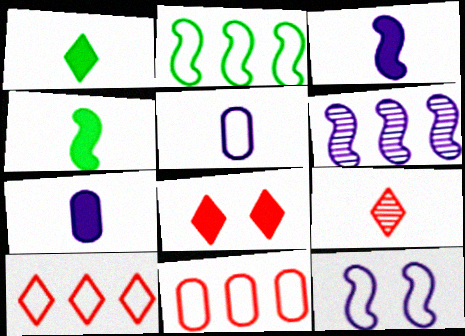[[3, 6, 12], 
[4, 5, 9], 
[8, 9, 10]]